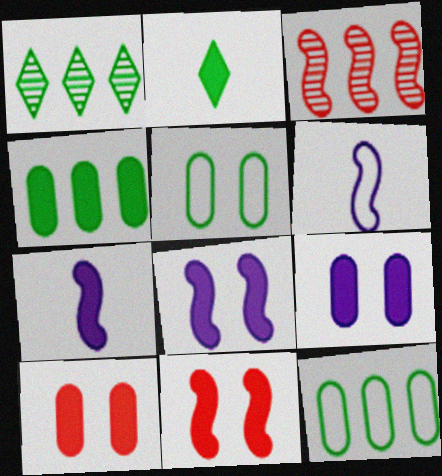[[1, 6, 10]]